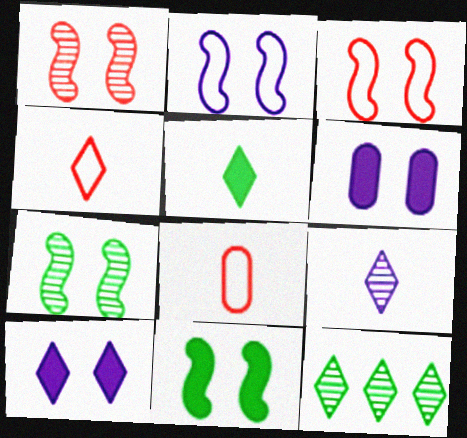[[1, 2, 11], 
[4, 5, 9], 
[4, 10, 12]]